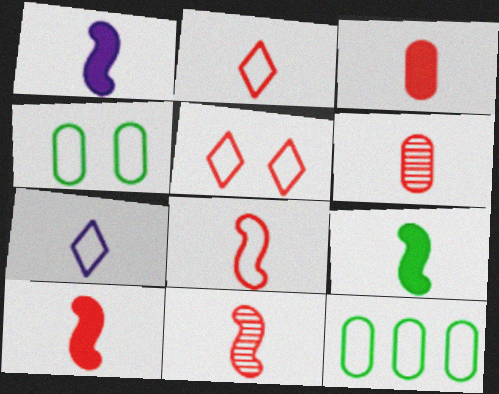[[1, 9, 10], 
[2, 3, 11], 
[2, 6, 10], 
[6, 7, 9], 
[8, 10, 11]]